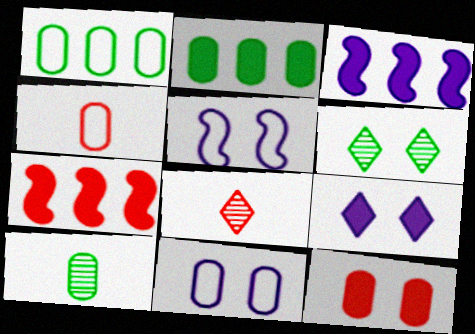[[1, 4, 11], 
[2, 5, 8], 
[3, 4, 6], 
[5, 6, 12]]